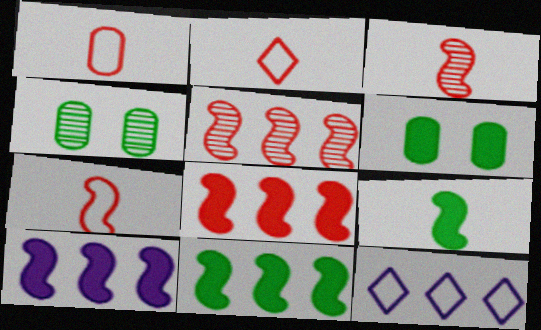[[1, 2, 7], 
[2, 4, 10], 
[3, 6, 12], 
[8, 10, 11]]